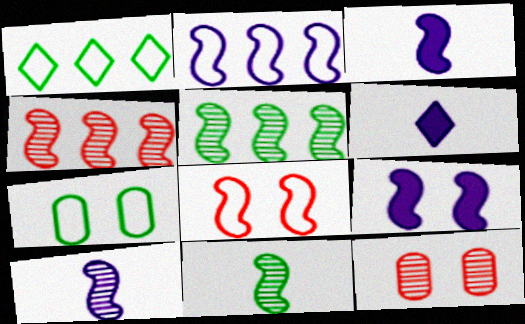[[1, 3, 12], 
[2, 9, 10], 
[3, 5, 8], 
[4, 6, 7]]